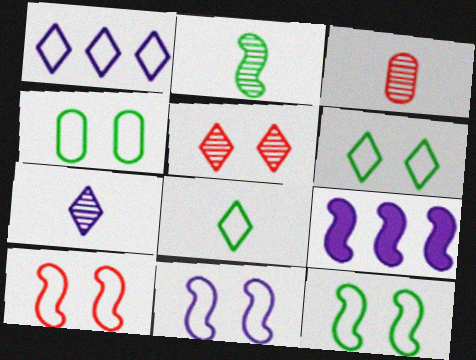[[2, 3, 7], 
[2, 9, 10], 
[3, 6, 9], 
[4, 6, 12], 
[10, 11, 12]]